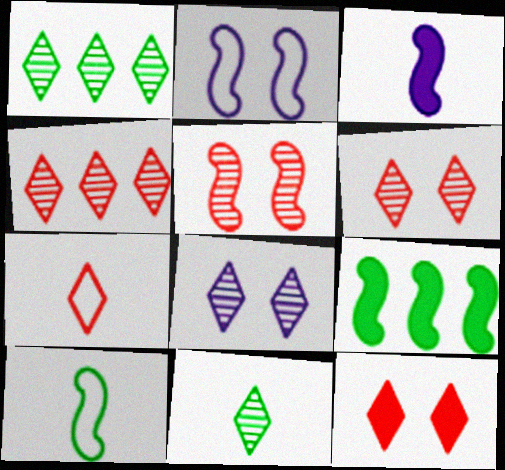[[4, 7, 12], 
[4, 8, 11]]